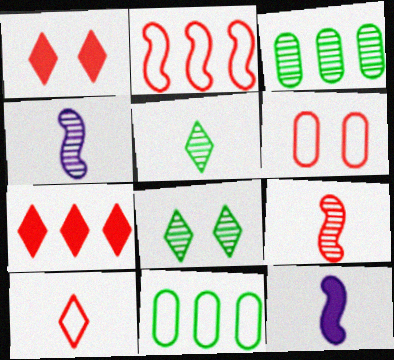[[1, 4, 11], 
[2, 6, 10], 
[6, 7, 9]]